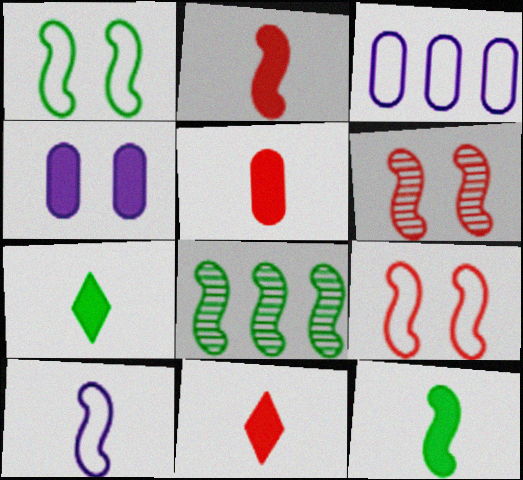[[1, 8, 12], 
[2, 5, 11], 
[3, 6, 7]]